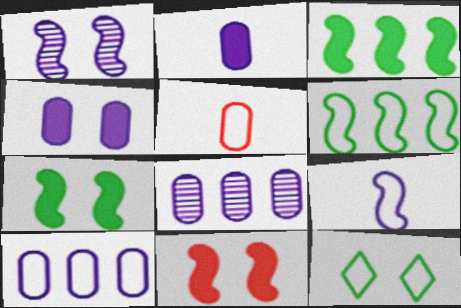[]